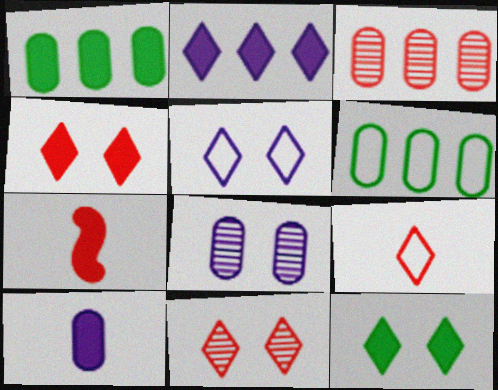[[5, 11, 12]]